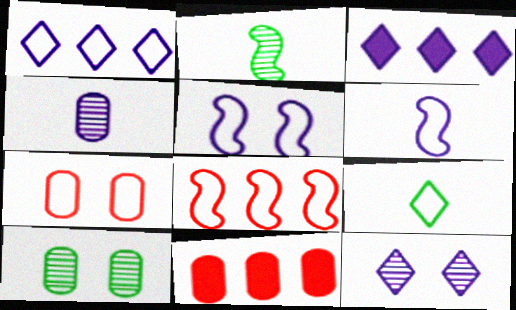[[2, 3, 7], 
[3, 4, 5]]